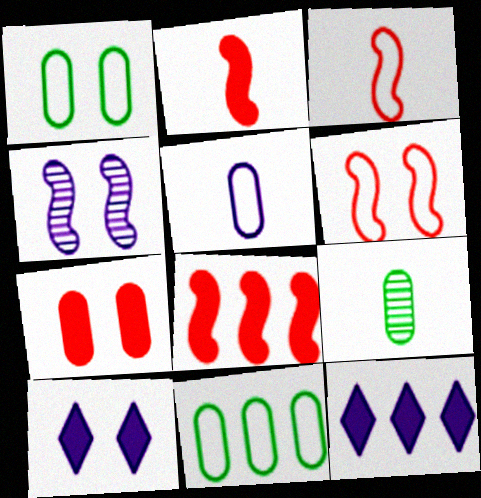[[4, 5, 12], 
[6, 9, 12]]